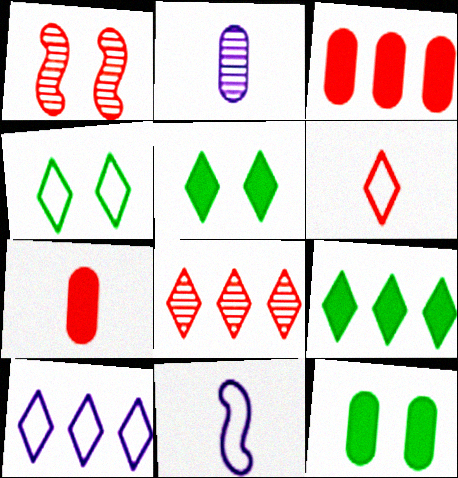[[1, 3, 6], 
[4, 6, 10], 
[8, 9, 10], 
[8, 11, 12]]